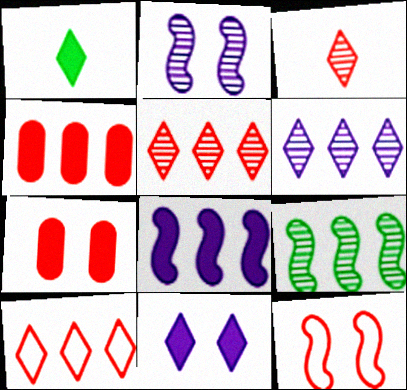[[1, 7, 8], 
[3, 4, 12]]